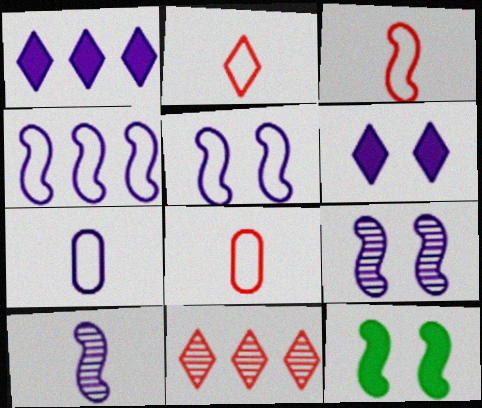[[1, 7, 9], 
[2, 3, 8], 
[7, 11, 12]]